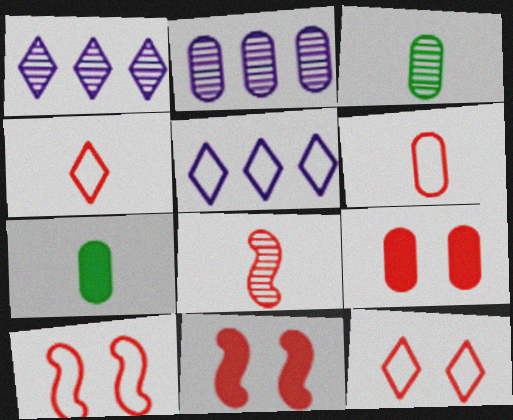[[1, 7, 10], 
[3, 5, 11]]